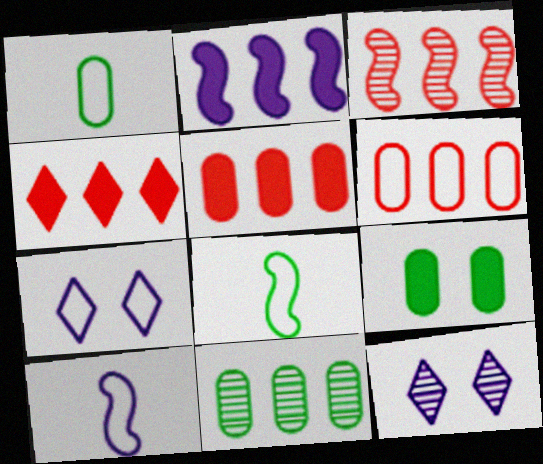[[1, 9, 11], 
[3, 4, 6], 
[5, 8, 12], 
[6, 7, 8]]